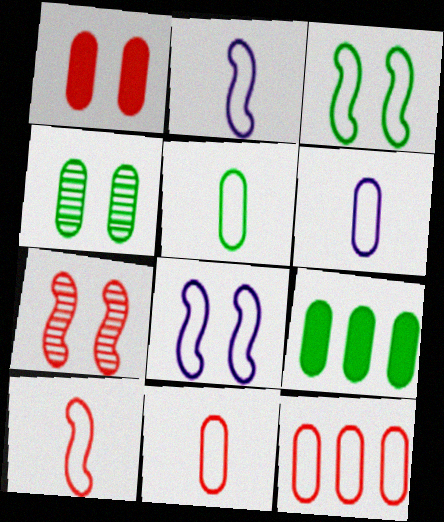[[4, 5, 9], 
[5, 6, 11]]